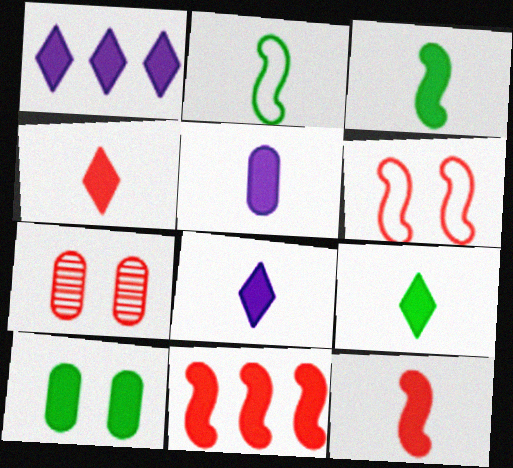[[1, 2, 7], 
[1, 10, 12], 
[3, 4, 5], 
[4, 8, 9], 
[5, 9, 12], 
[8, 10, 11]]